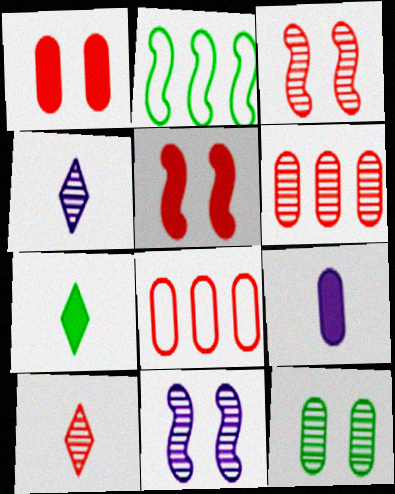[[1, 2, 4], 
[2, 7, 12], 
[3, 6, 10], 
[5, 8, 10], 
[7, 8, 11], 
[8, 9, 12]]